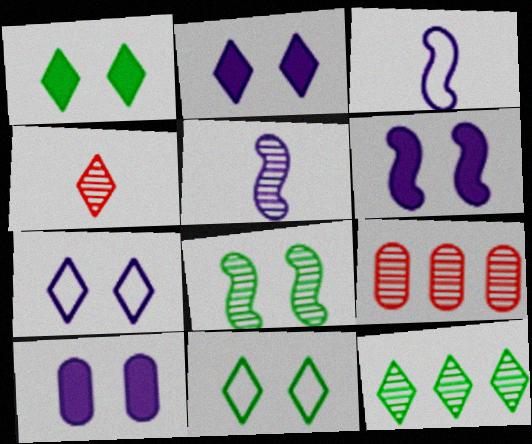[[1, 3, 9], 
[2, 6, 10]]